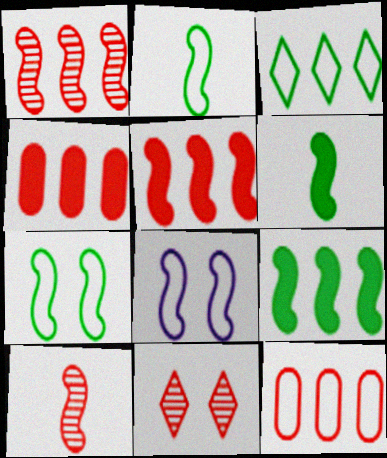[[1, 6, 8], 
[8, 9, 10]]